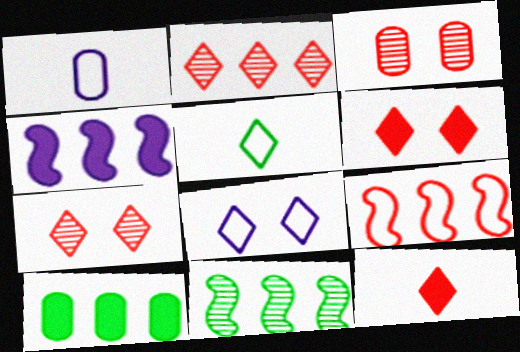[[1, 3, 10], 
[1, 6, 11], 
[3, 4, 5], 
[3, 9, 12], 
[4, 9, 11]]